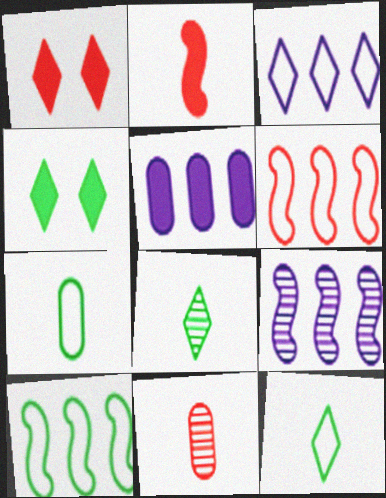[[1, 3, 8], 
[1, 6, 11], 
[1, 7, 9], 
[2, 4, 5], 
[3, 5, 9]]